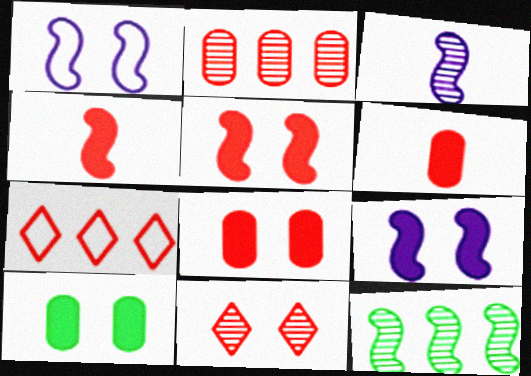[[1, 4, 12], 
[1, 10, 11], 
[3, 7, 10]]